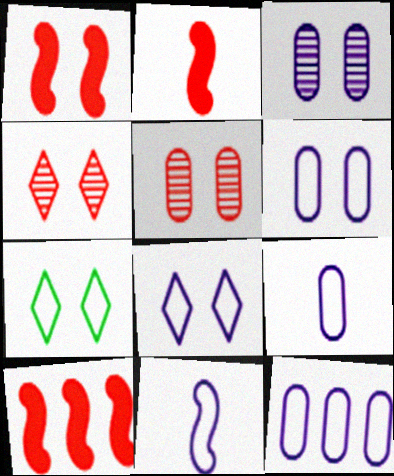[[1, 2, 10], 
[1, 3, 7], 
[6, 9, 12], 
[8, 11, 12]]